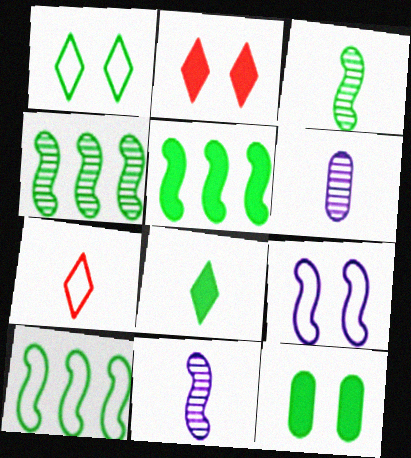[[2, 6, 10], 
[4, 5, 10], 
[5, 8, 12]]